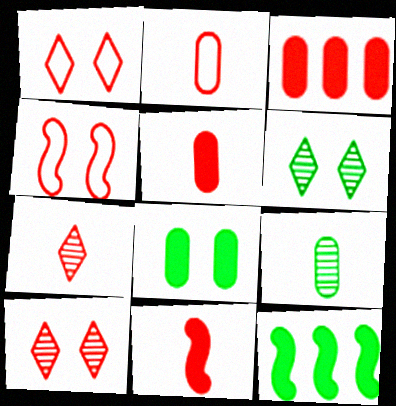[[2, 7, 11], 
[3, 4, 7]]